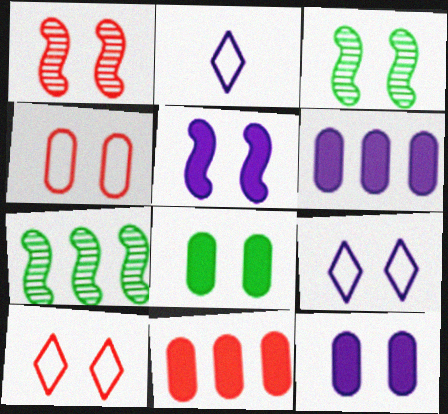[[1, 8, 9], 
[2, 3, 11], 
[3, 10, 12]]